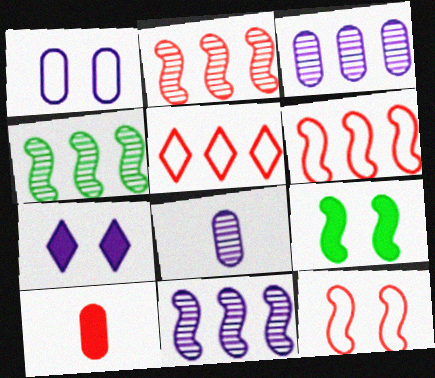[[2, 4, 11], 
[5, 8, 9]]